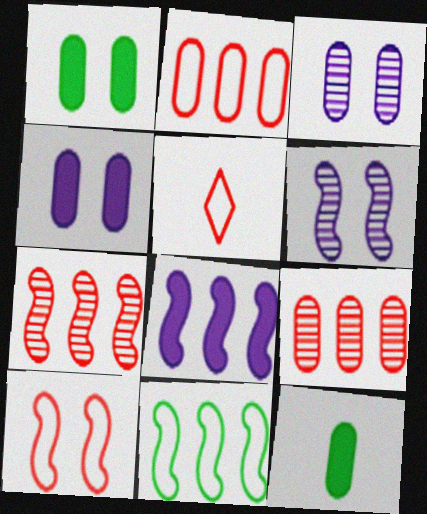[[2, 3, 12], 
[2, 5, 10], 
[7, 8, 11]]